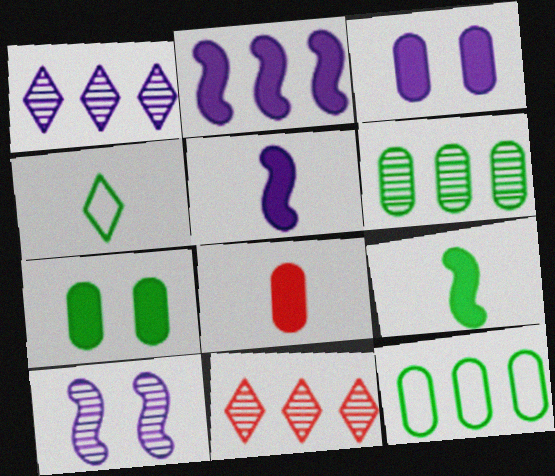[[2, 11, 12]]